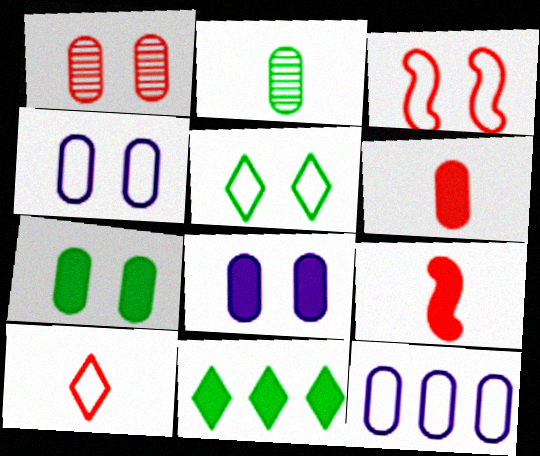[[1, 4, 7], 
[3, 4, 5], 
[8, 9, 11]]